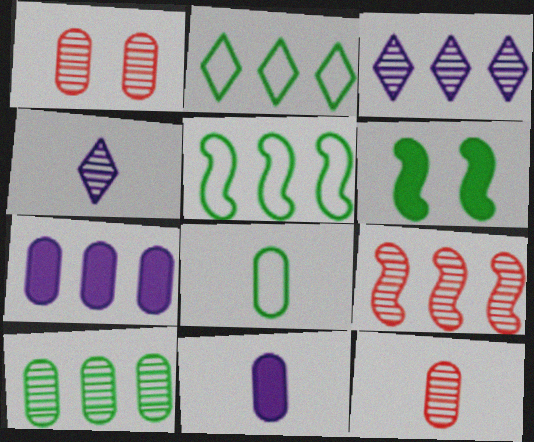[[1, 7, 8], 
[2, 7, 9], 
[3, 9, 10], 
[8, 11, 12]]